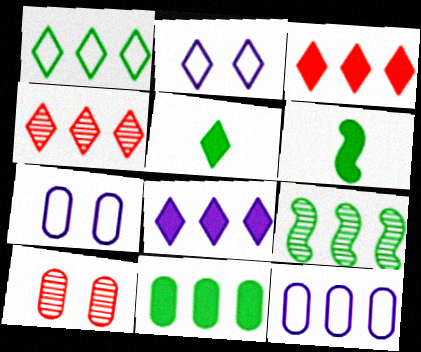[[1, 4, 8], 
[1, 9, 11], 
[2, 4, 5], 
[3, 9, 12], 
[4, 6, 7]]